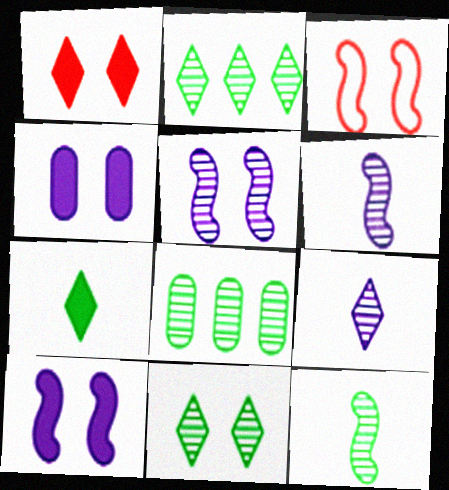[[3, 4, 11], 
[8, 11, 12]]